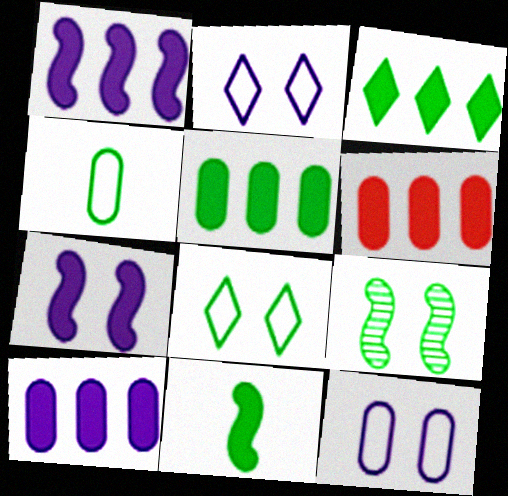[[1, 3, 6], 
[3, 4, 9], 
[5, 6, 10]]